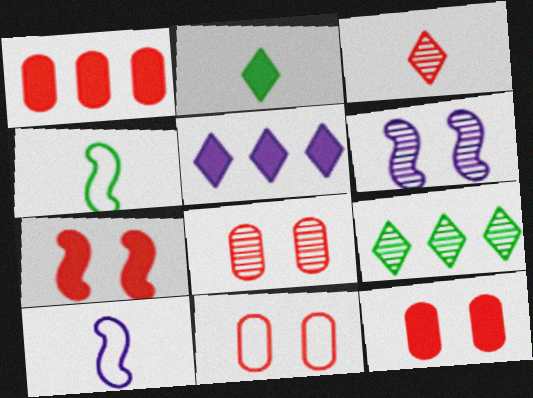[[4, 5, 8], 
[8, 11, 12], 
[9, 10, 12]]